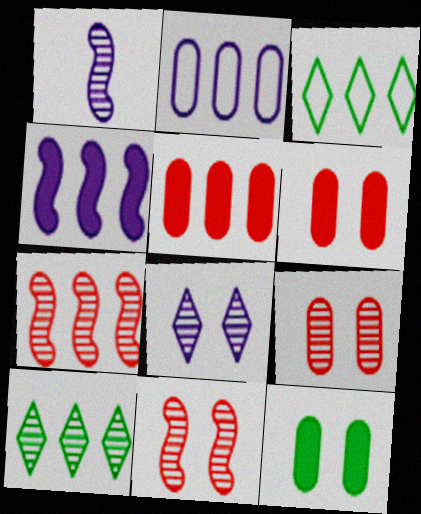[[1, 3, 6], 
[1, 9, 10]]